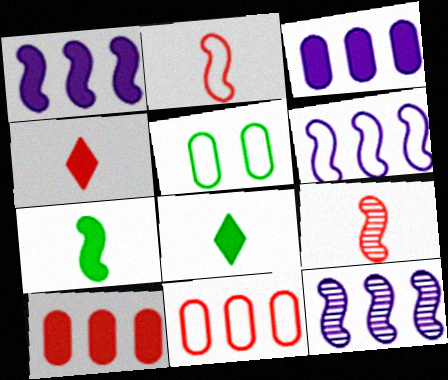[[1, 6, 12], 
[4, 5, 12]]